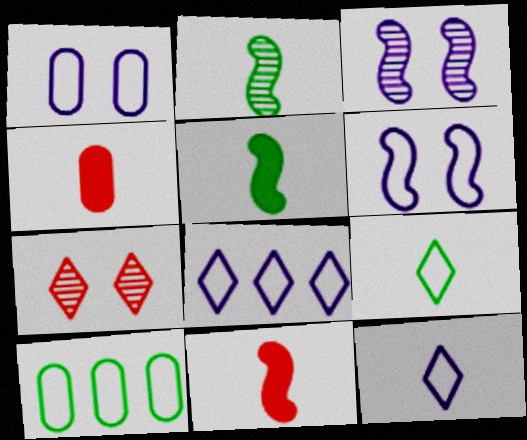[[2, 4, 12]]